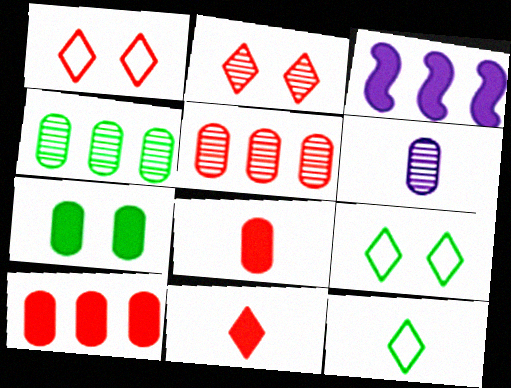[[3, 7, 11]]